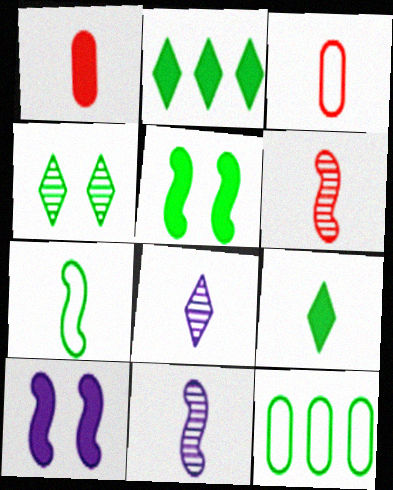[[1, 2, 10], 
[1, 7, 8], 
[3, 9, 11]]